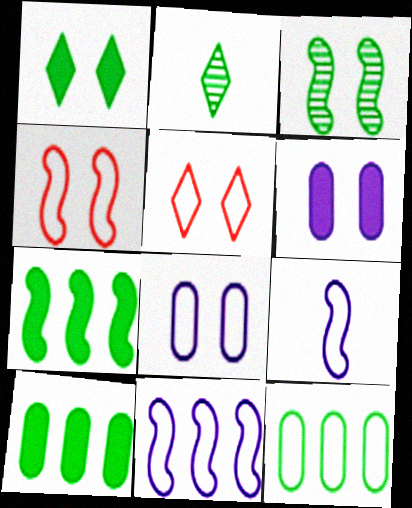[[3, 5, 6], 
[5, 9, 12]]